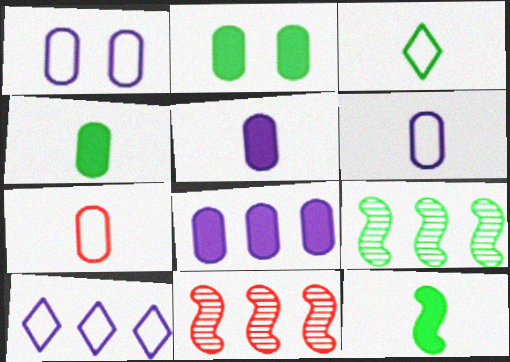[[2, 3, 9]]